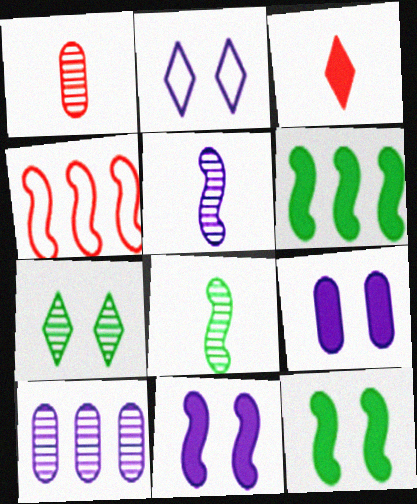[[1, 2, 6], 
[3, 6, 9], 
[4, 5, 12], 
[4, 8, 11]]